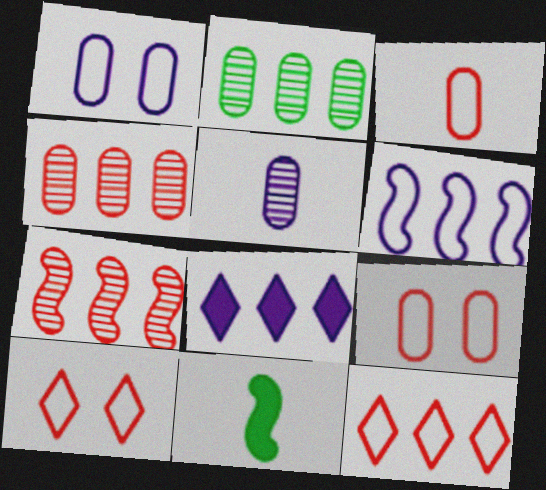[]